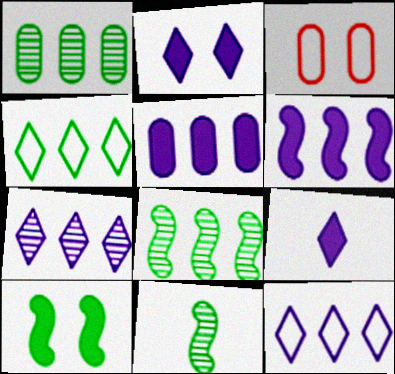[[3, 8, 9]]